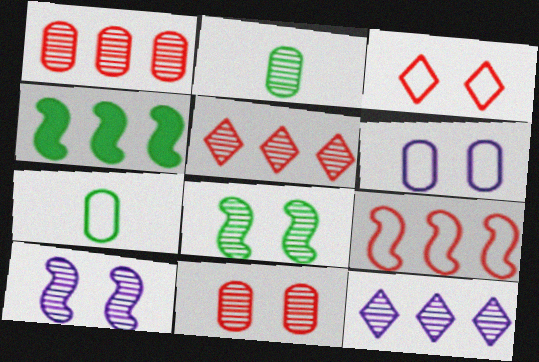[[2, 5, 10]]